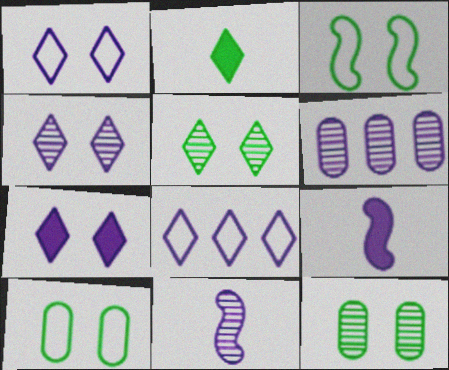[[1, 4, 7], 
[1, 6, 9], 
[4, 6, 11]]